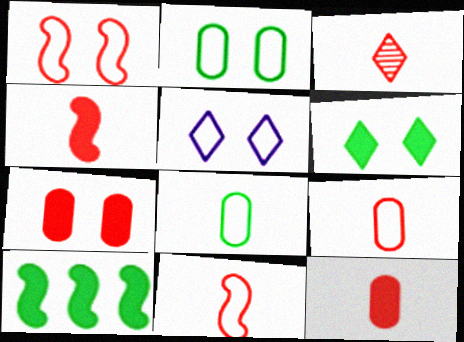[[1, 2, 5], 
[3, 4, 9], 
[3, 11, 12]]